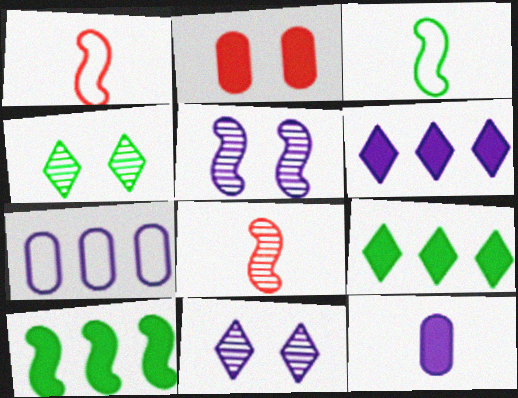[[1, 5, 10]]